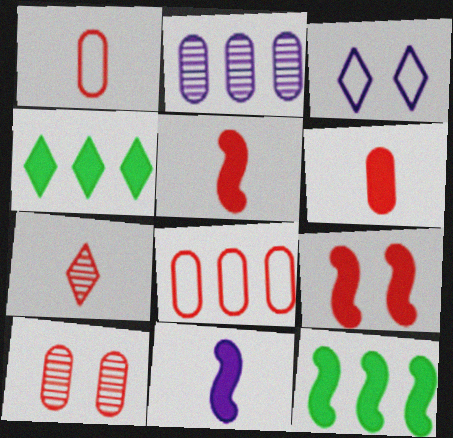[[1, 5, 7], 
[2, 3, 11], 
[3, 4, 7], 
[6, 8, 10], 
[7, 8, 9], 
[9, 11, 12]]